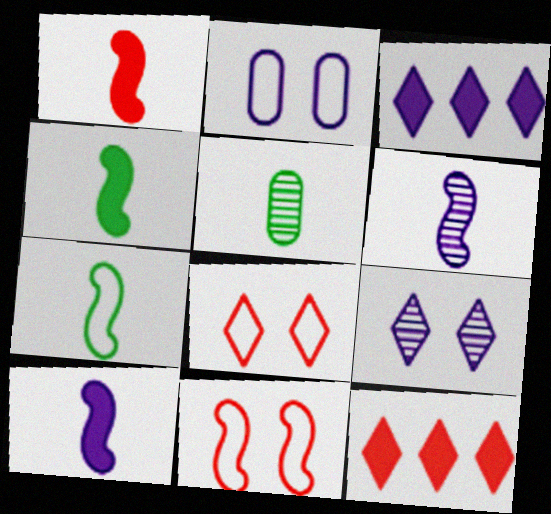[[1, 4, 10], 
[1, 6, 7], 
[2, 3, 6], 
[3, 5, 11]]